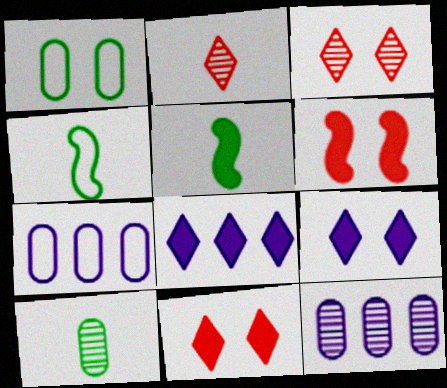[[3, 5, 7], 
[4, 11, 12]]